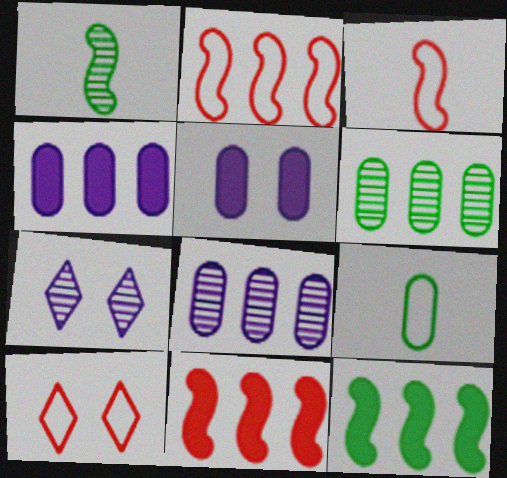[[1, 4, 10], 
[7, 9, 11]]